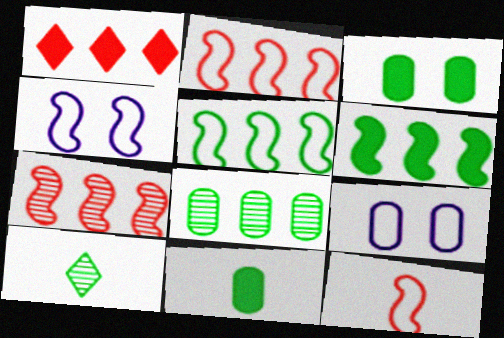[[3, 5, 10], 
[4, 5, 12]]